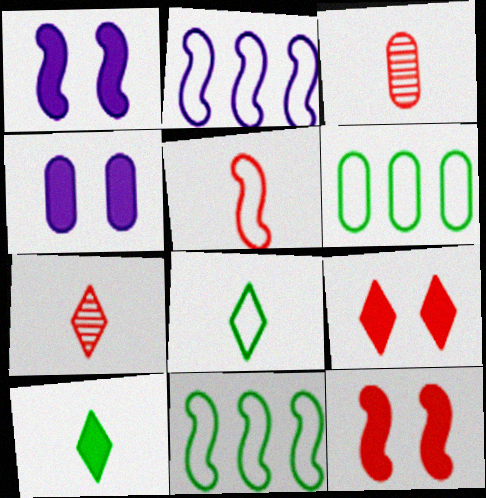[[1, 6, 7], 
[3, 4, 6], 
[4, 7, 11]]